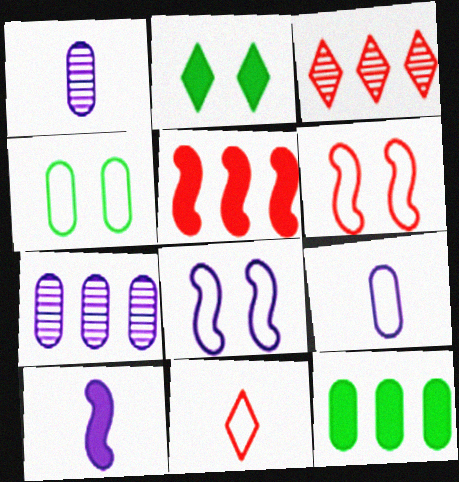[[3, 4, 10]]